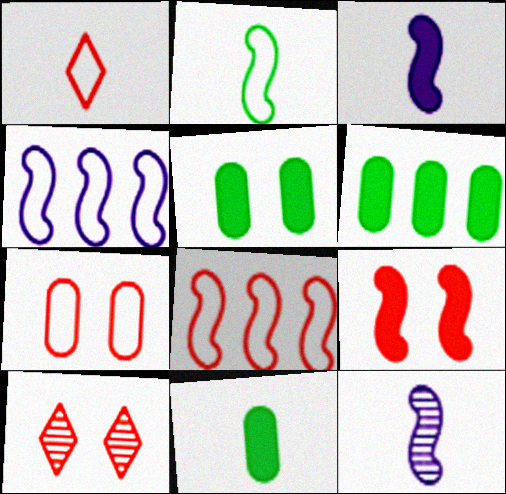[[1, 7, 8], 
[1, 11, 12], 
[4, 10, 11], 
[5, 6, 11], 
[7, 9, 10]]